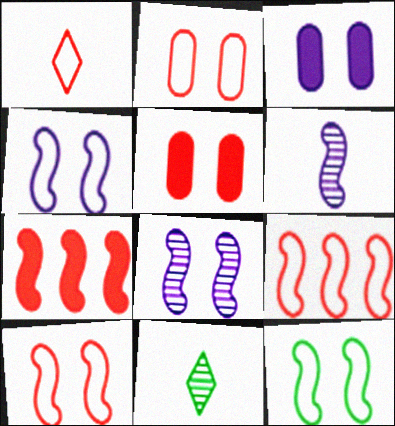[[1, 2, 9], 
[3, 9, 11], 
[4, 10, 12], 
[6, 7, 12]]